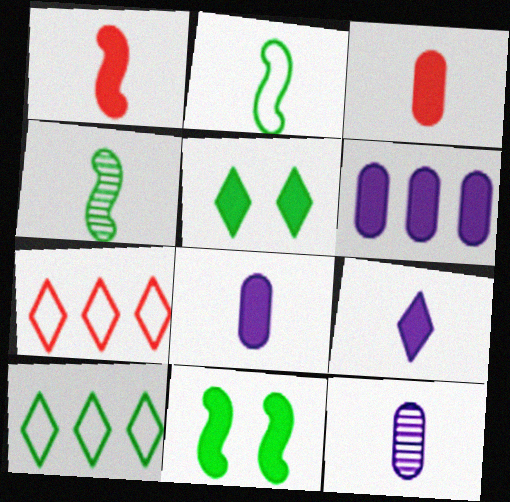[[1, 5, 6], 
[7, 11, 12]]